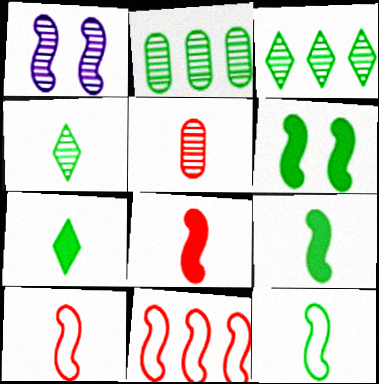[[1, 3, 5], 
[1, 9, 11]]